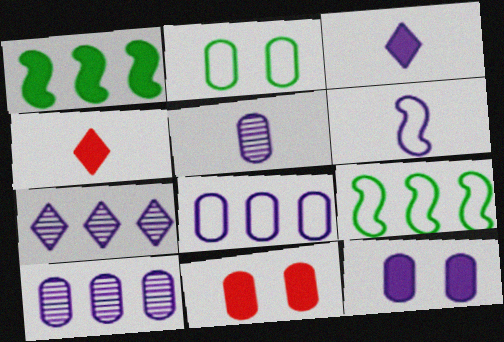[[1, 3, 11], 
[1, 4, 12], 
[3, 5, 6], 
[5, 8, 12], 
[6, 7, 12]]